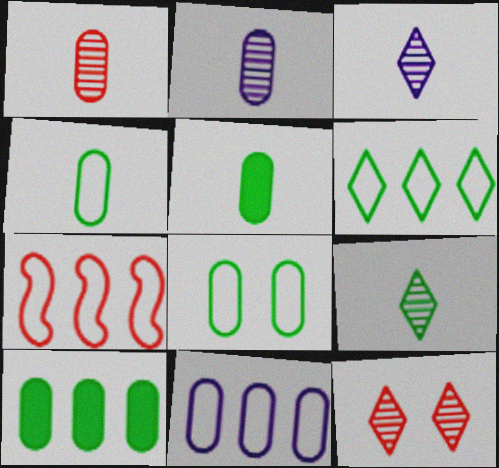[[6, 7, 11]]